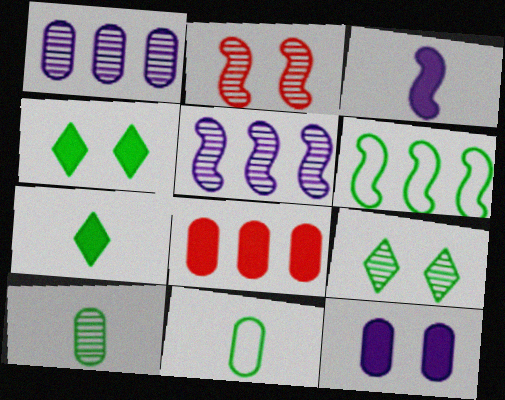[[2, 3, 6], 
[3, 4, 8], 
[4, 6, 10]]